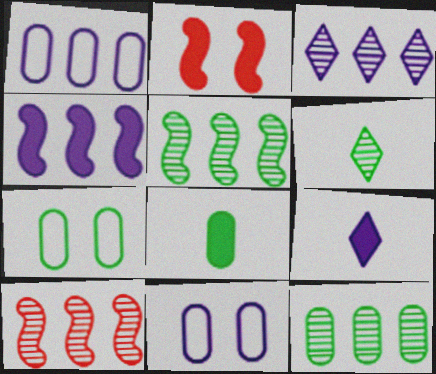[[1, 2, 6], 
[1, 3, 4], 
[3, 10, 12], 
[7, 8, 12], 
[7, 9, 10]]